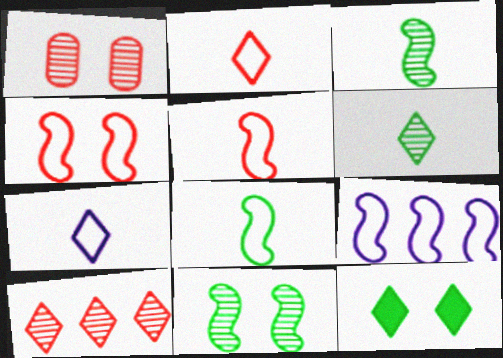[[4, 8, 9], 
[7, 10, 12]]